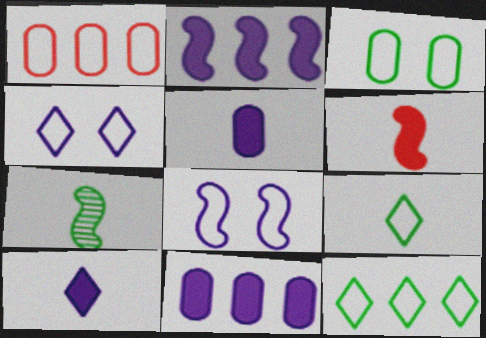[[1, 8, 9]]